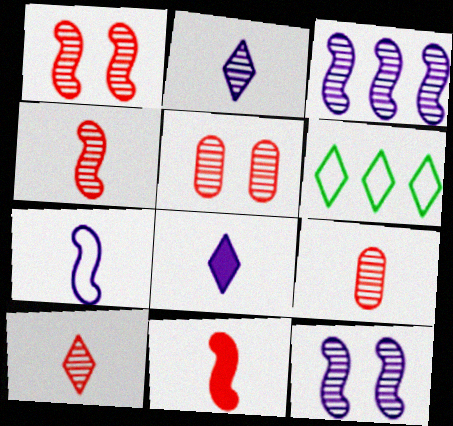[[4, 9, 10]]